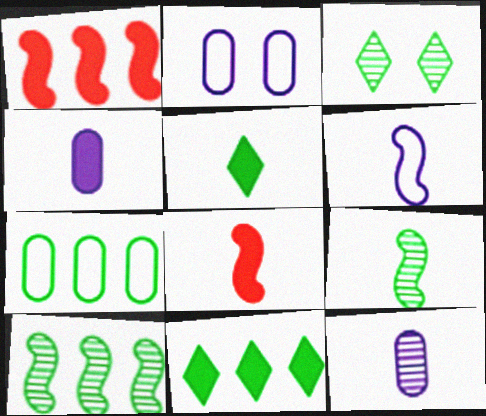[[4, 5, 8], 
[6, 8, 9], 
[7, 10, 11]]